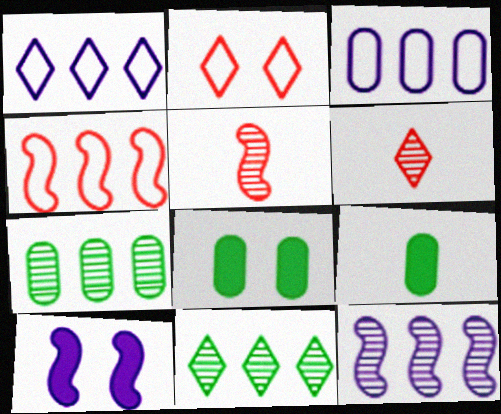[[1, 5, 8], 
[2, 9, 12]]